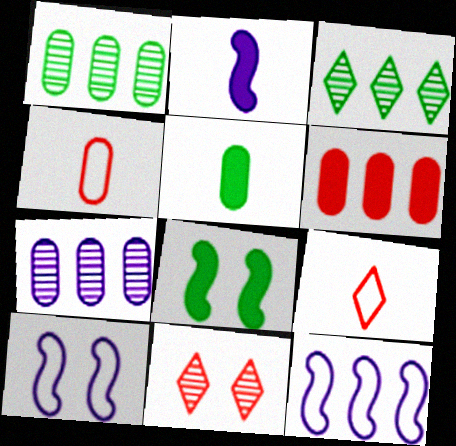[[3, 6, 12], 
[5, 11, 12], 
[7, 8, 9]]